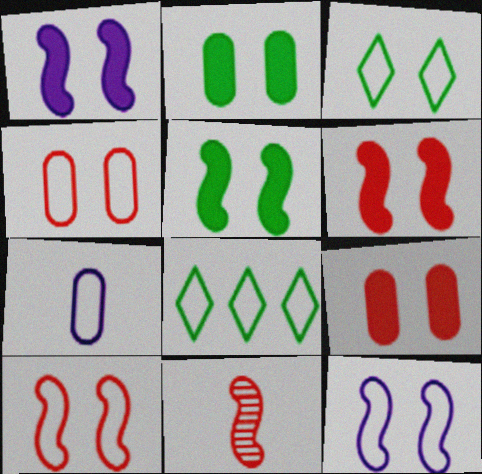[[1, 5, 6], 
[3, 4, 12], 
[7, 8, 10]]